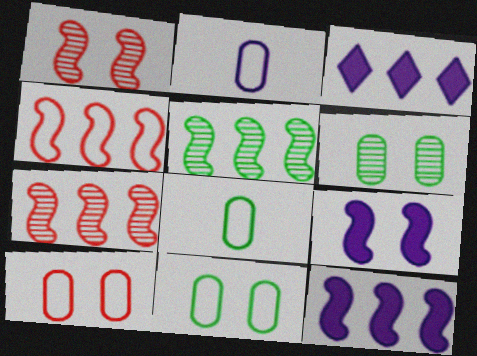[[1, 3, 8], 
[4, 5, 12]]